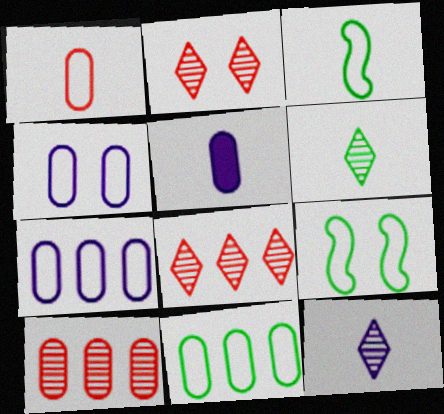[[1, 4, 11], 
[5, 8, 9]]